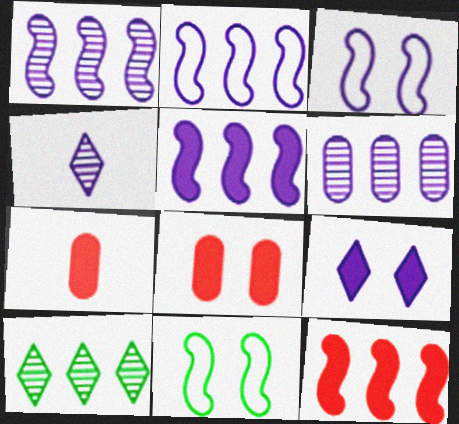[[1, 2, 5], 
[3, 7, 10]]